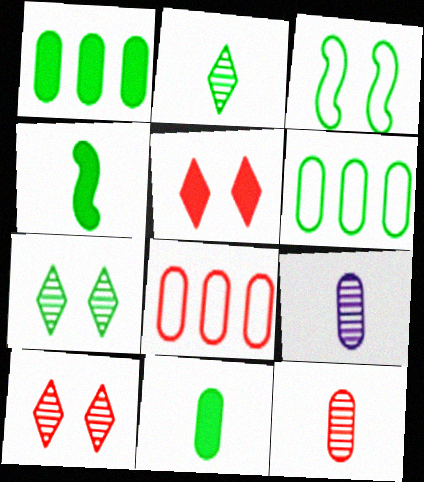[[1, 2, 3], 
[4, 6, 7]]